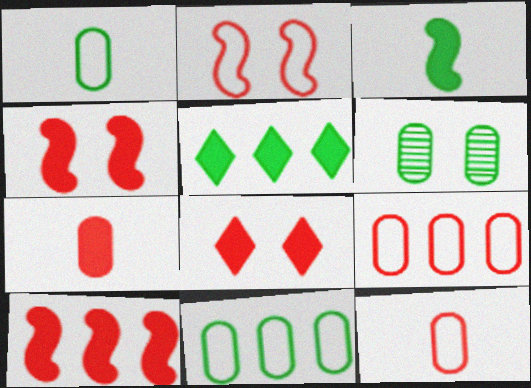[[7, 8, 10]]